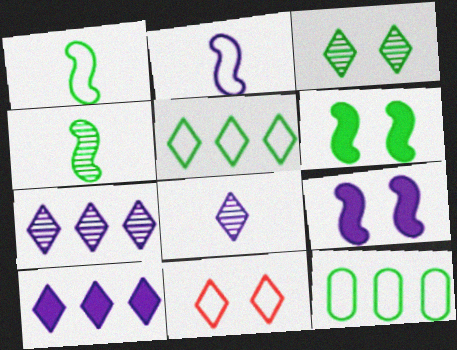[[2, 11, 12]]